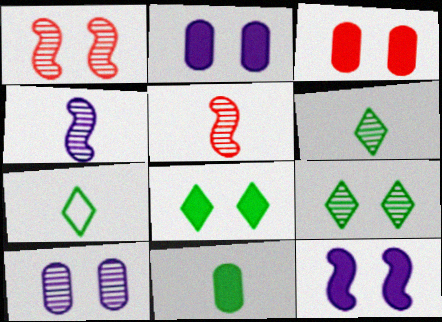[[1, 9, 10], 
[3, 8, 12]]